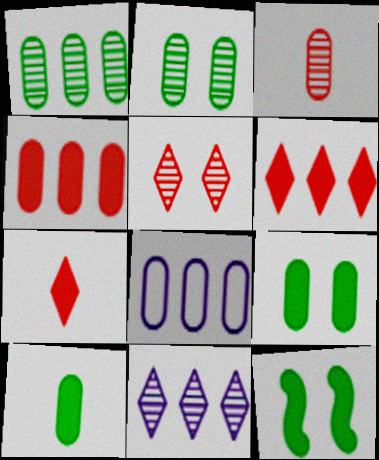[[1, 4, 8], 
[3, 8, 9]]